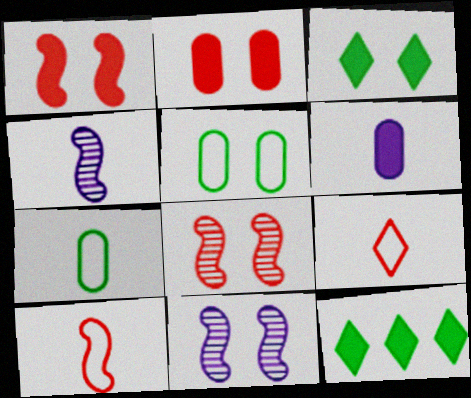[[1, 6, 12]]